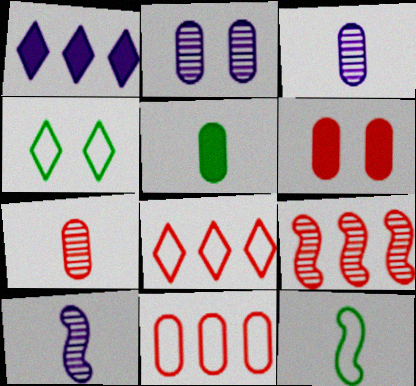[[2, 5, 11], 
[6, 7, 11]]